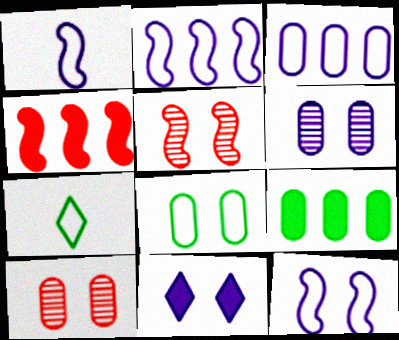[[1, 2, 12], 
[4, 6, 7], 
[5, 8, 11], 
[6, 11, 12]]